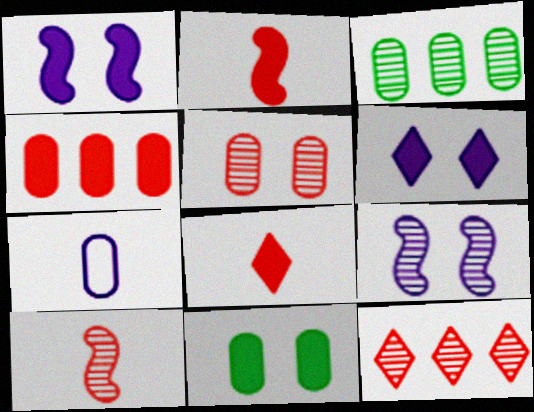[[5, 10, 12]]